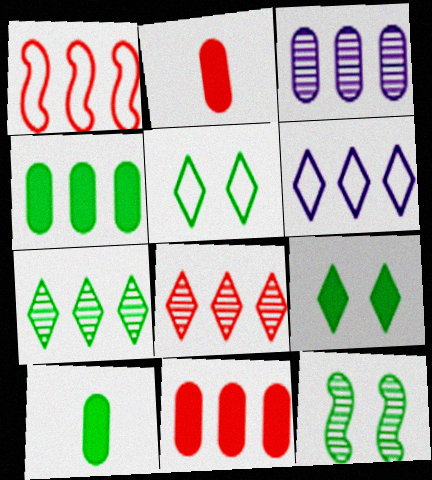[[1, 8, 11], 
[2, 6, 12]]